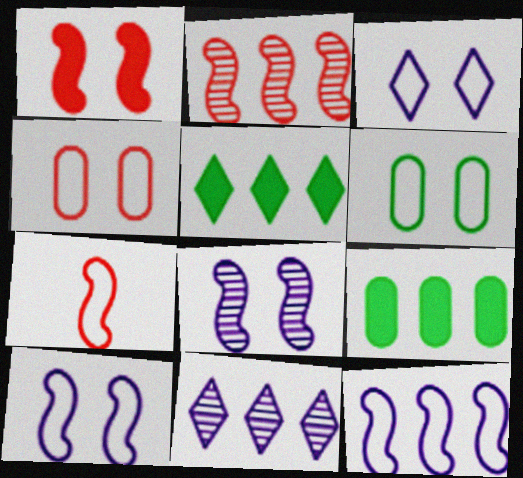[[1, 2, 7]]